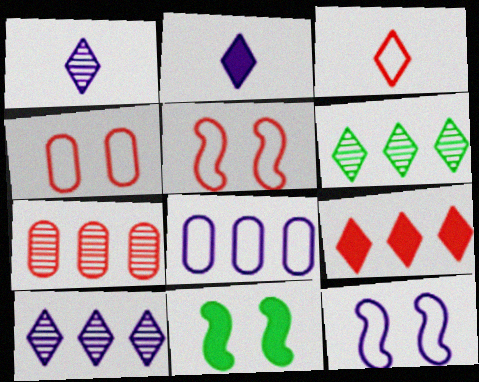[]